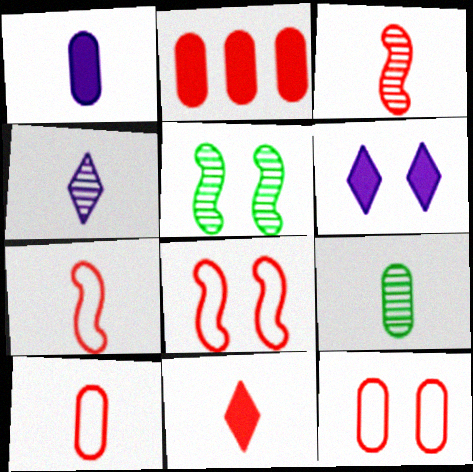[[1, 9, 10], 
[3, 4, 9], 
[3, 10, 11], 
[5, 6, 12]]